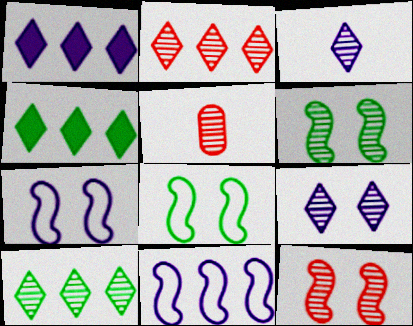[[1, 5, 8], 
[2, 5, 12], 
[4, 5, 7]]